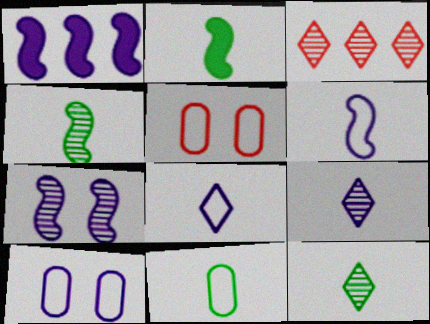[[1, 5, 12], 
[1, 6, 7], 
[1, 9, 10], 
[2, 3, 10], 
[2, 11, 12]]